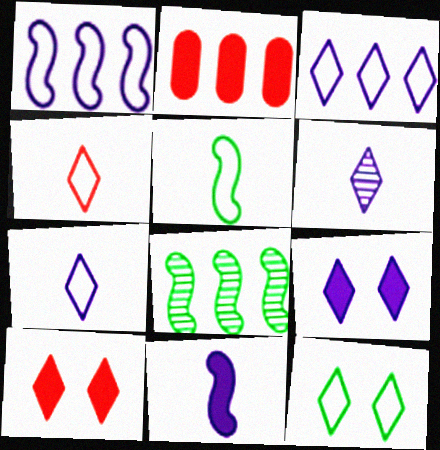[[2, 3, 8], 
[3, 4, 12], 
[3, 6, 9]]